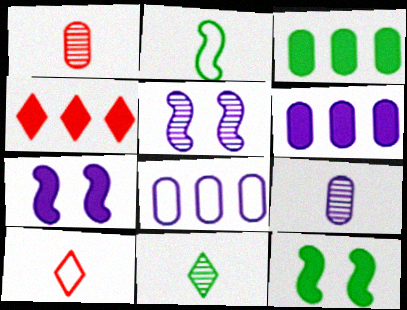[[3, 5, 10]]